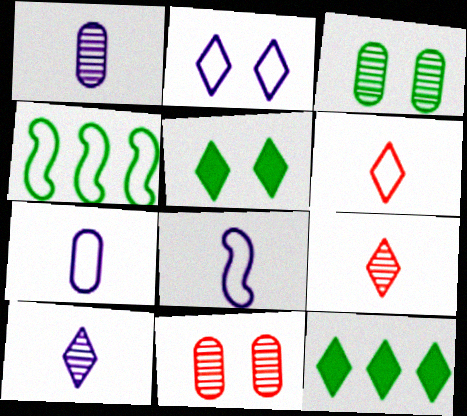[[2, 9, 12], 
[8, 11, 12]]